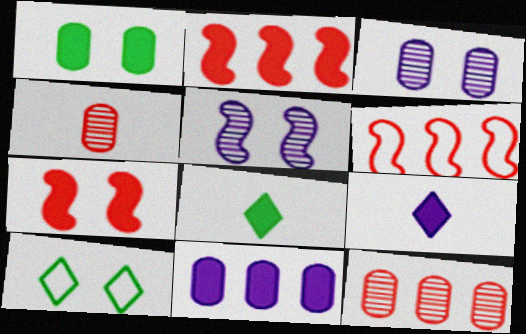[[1, 2, 9], 
[3, 6, 8], 
[3, 7, 10], 
[7, 8, 11]]